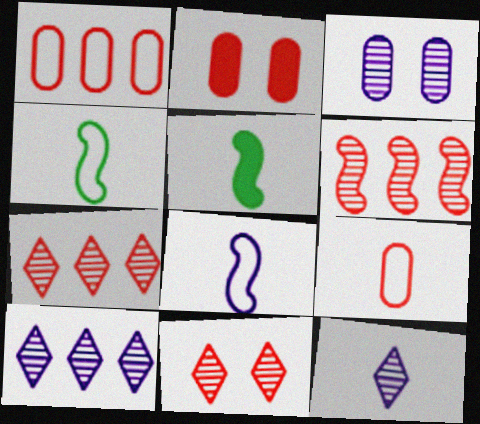[[2, 4, 10], 
[5, 9, 12]]